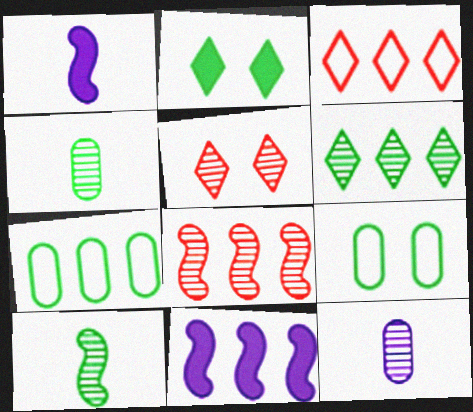[[1, 5, 7], 
[2, 7, 10]]